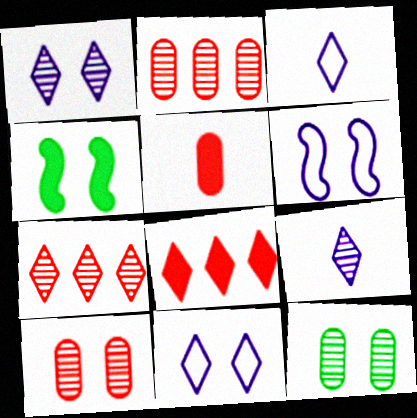[[2, 3, 4], 
[4, 10, 11]]